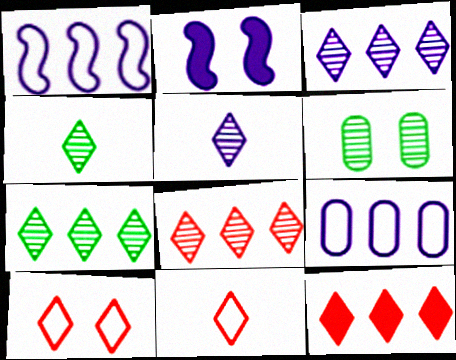[[2, 5, 9], 
[2, 6, 10], 
[3, 7, 8]]